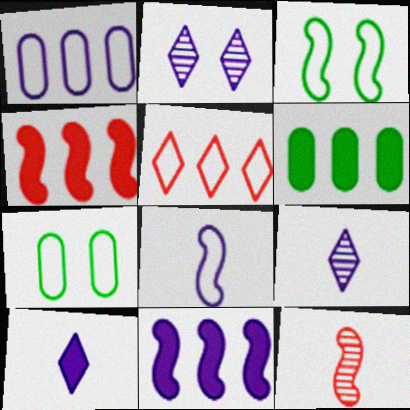[[3, 11, 12], 
[4, 7, 9], 
[5, 7, 8]]